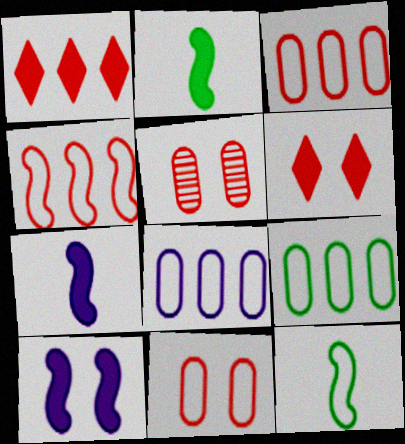[[3, 8, 9]]